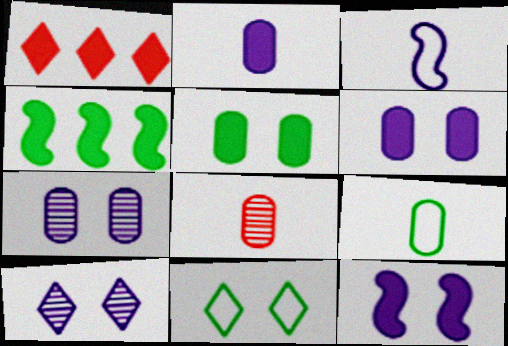[[2, 8, 9]]